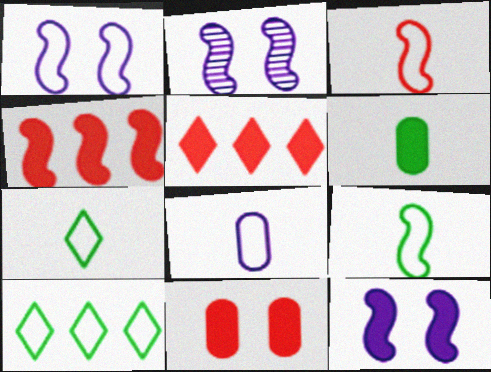[[1, 2, 12], 
[2, 4, 9], 
[3, 7, 8], 
[5, 6, 12]]